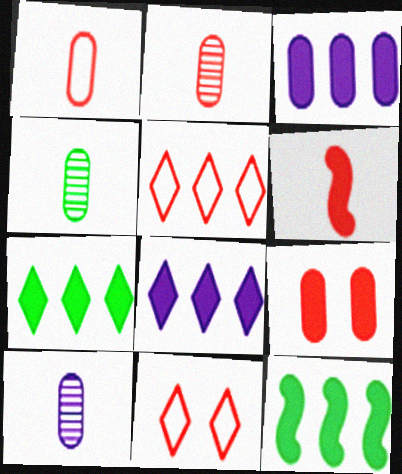[[2, 4, 10], 
[10, 11, 12]]